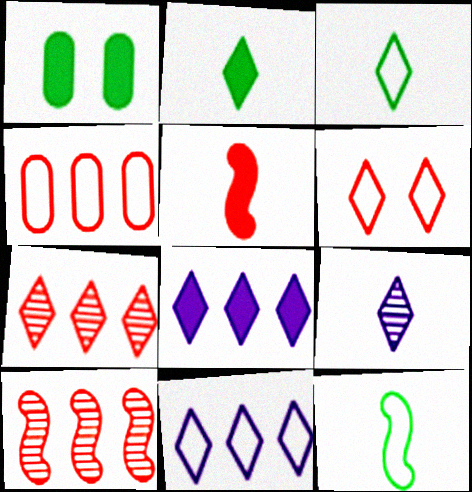[[1, 5, 8], 
[3, 6, 11]]